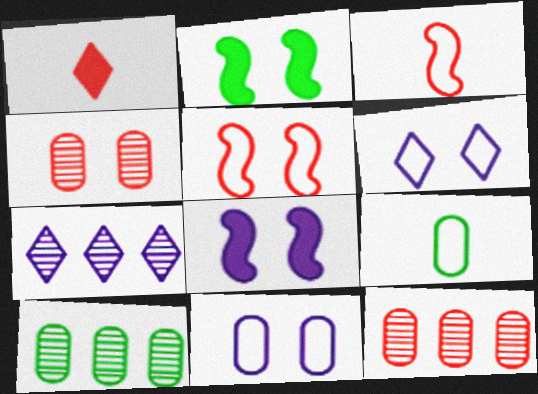[[1, 5, 12], 
[2, 4, 6]]